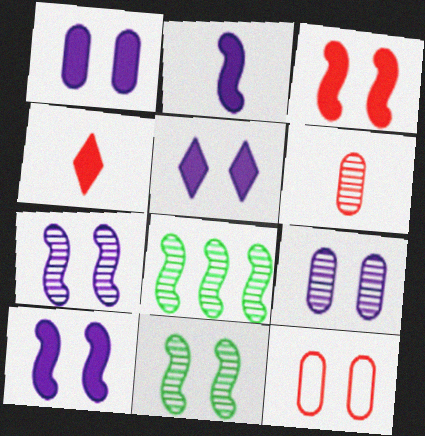[[1, 5, 10], 
[5, 11, 12]]